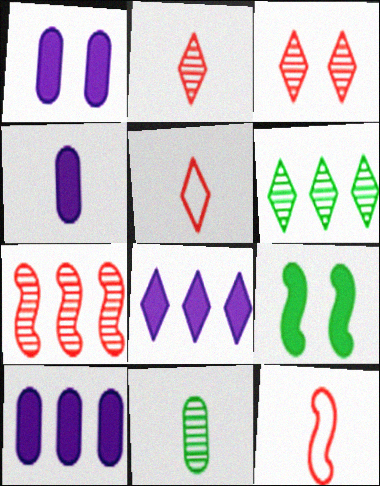[[1, 4, 10], 
[1, 6, 12]]